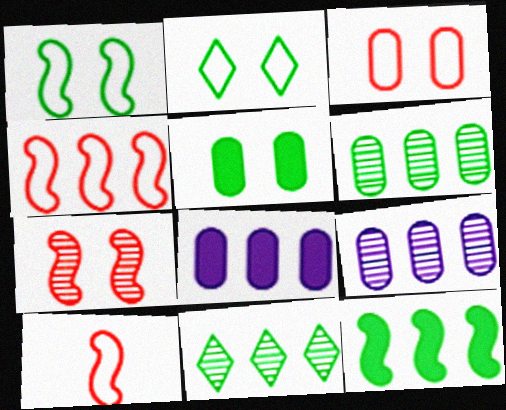[[4, 8, 11]]